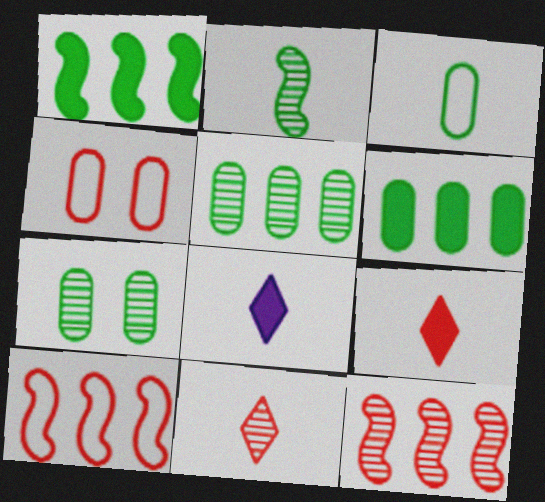[[3, 6, 7], 
[4, 9, 12], 
[7, 8, 10]]